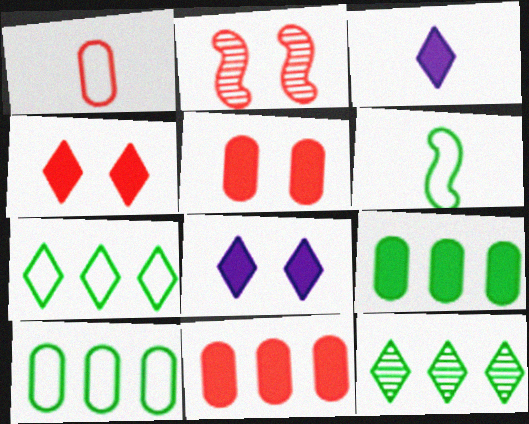[[2, 3, 10]]